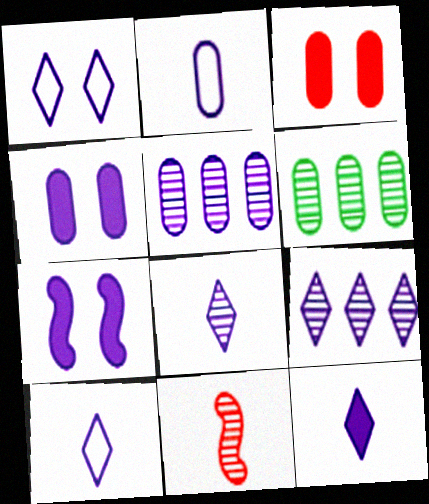[[1, 9, 12], 
[2, 3, 6], 
[2, 4, 5], 
[2, 7, 9], 
[5, 7, 10], 
[8, 10, 12]]